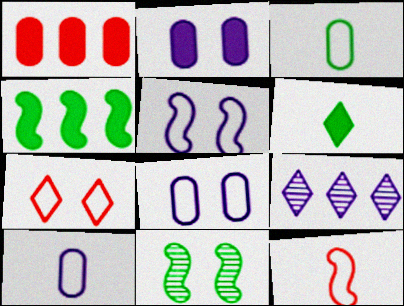[[2, 7, 11], 
[6, 7, 9]]